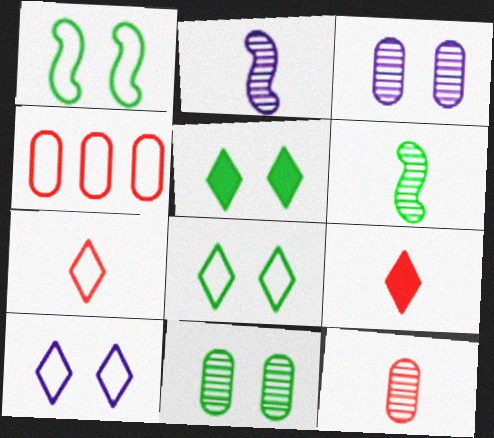[[1, 5, 11], 
[2, 4, 5]]